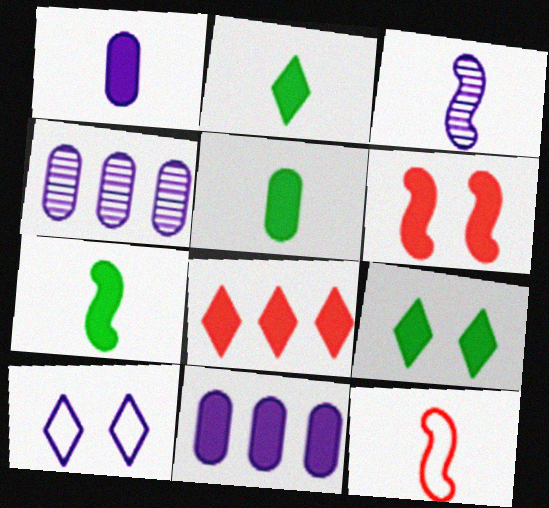[[2, 5, 7], 
[2, 6, 11], 
[3, 7, 12], 
[3, 10, 11], 
[4, 9, 12]]